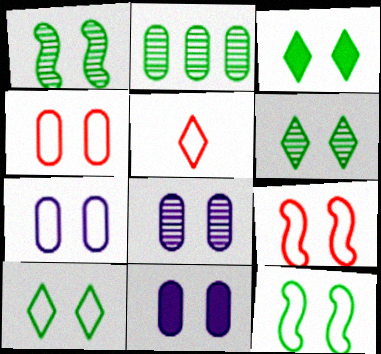[[3, 6, 10], 
[3, 8, 9], 
[6, 9, 11], 
[7, 8, 11], 
[7, 9, 10]]